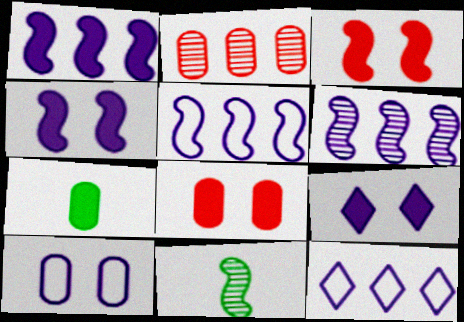[[1, 5, 6], 
[2, 7, 10], 
[3, 5, 11], 
[8, 11, 12]]